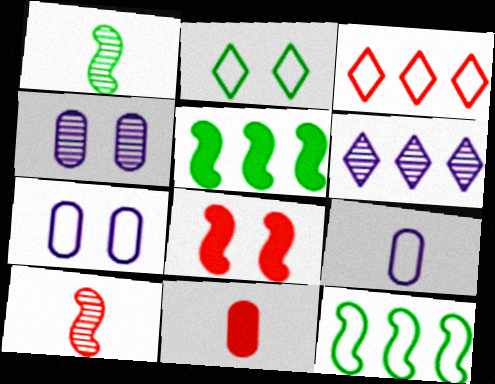[[2, 4, 8]]